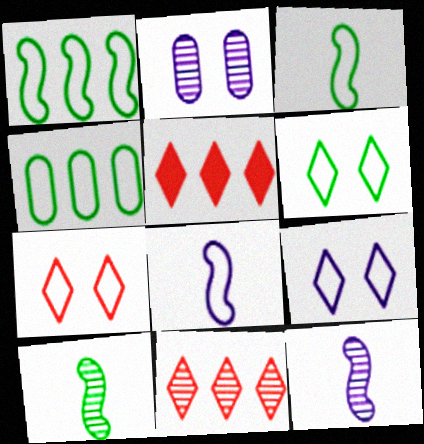[[2, 3, 5], 
[2, 10, 11], 
[3, 4, 6], 
[4, 7, 8], 
[6, 7, 9]]